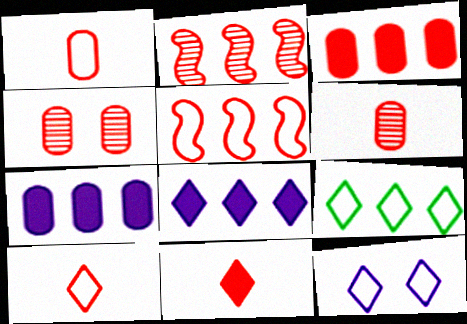[[1, 3, 4], 
[2, 7, 9], 
[4, 5, 11], 
[9, 10, 12]]